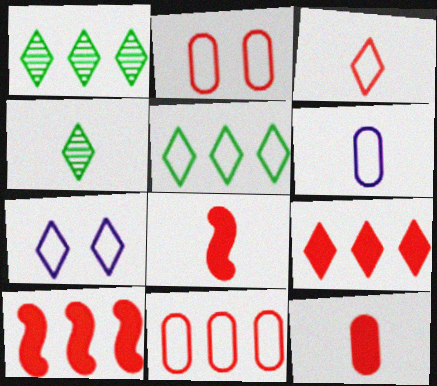[[3, 5, 7], 
[4, 6, 8], 
[4, 7, 9]]